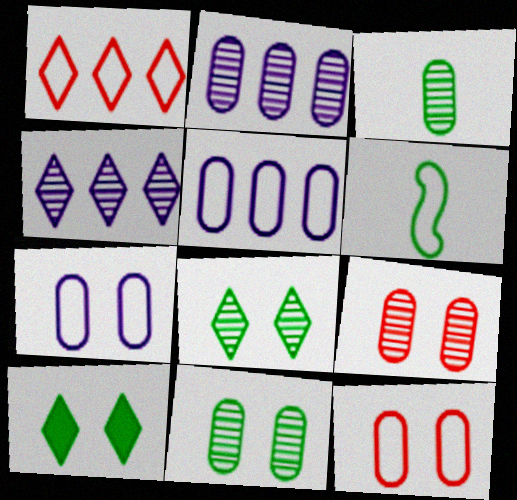[[1, 6, 7], 
[2, 3, 9]]